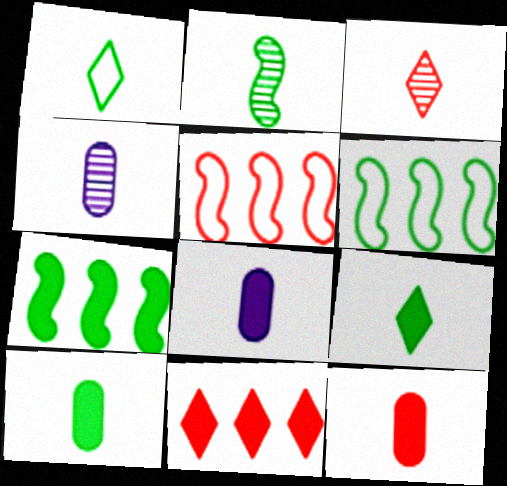[[1, 2, 10], 
[2, 3, 4], 
[8, 10, 12]]